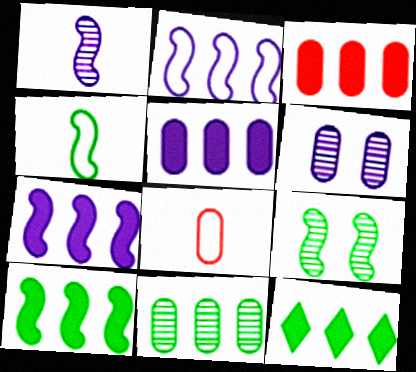[[3, 7, 12], 
[4, 9, 10]]